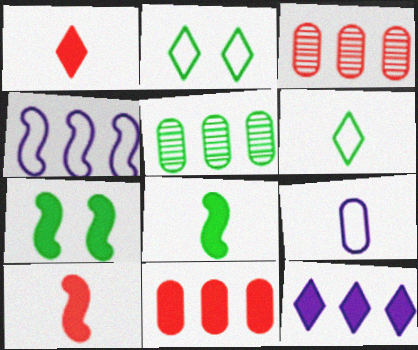[[2, 5, 8], 
[5, 6, 7]]